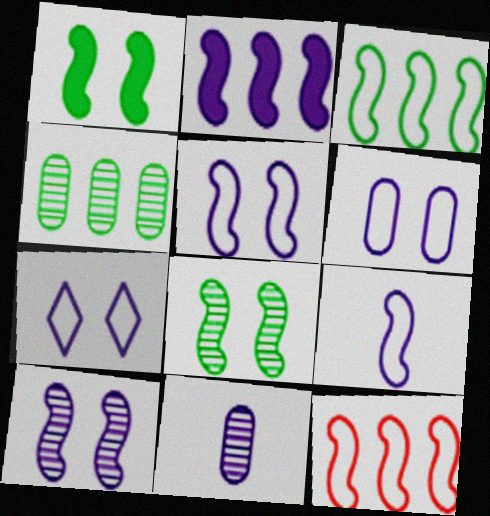[[2, 7, 11], 
[2, 9, 10], 
[5, 6, 7]]